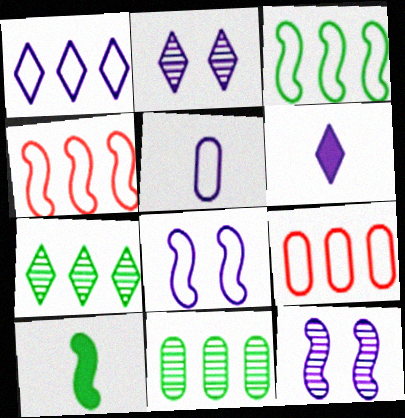[[1, 2, 6], 
[1, 3, 9], 
[1, 5, 8], 
[2, 9, 10], 
[4, 10, 12]]